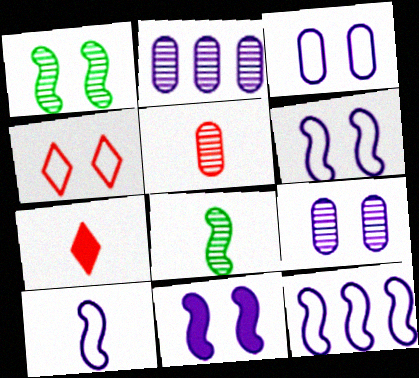[[6, 10, 12]]